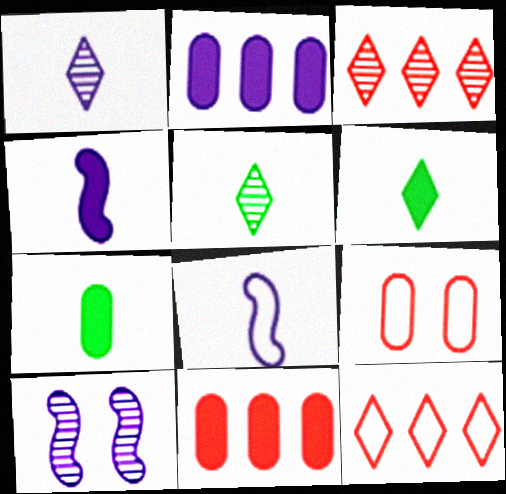[[7, 10, 12]]